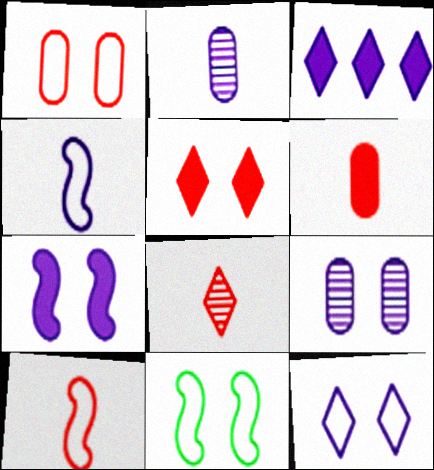[[1, 11, 12], 
[3, 4, 9], 
[5, 9, 11], 
[6, 8, 10], 
[7, 9, 12]]